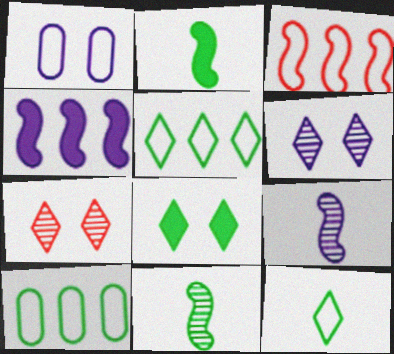[[1, 3, 12], 
[8, 10, 11]]